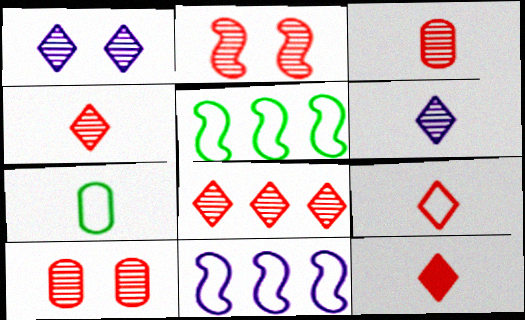[[2, 3, 8], 
[4, 9, 12]]